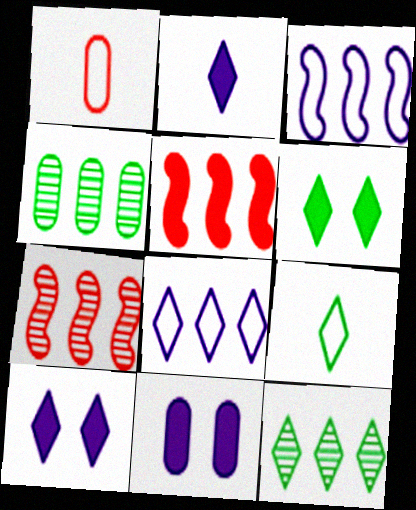[[1, 4, 11], 
[4, 5, 8], 
[6, 9, 12], 
[7, 9, 11]]